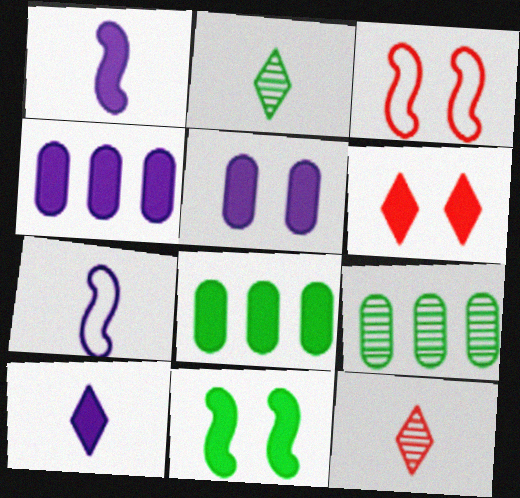[[1, 6, 8], 
[2, 3, 4], 
[3, 9, 10], 
[5, 6, 11], 
[6, 7, 9]]